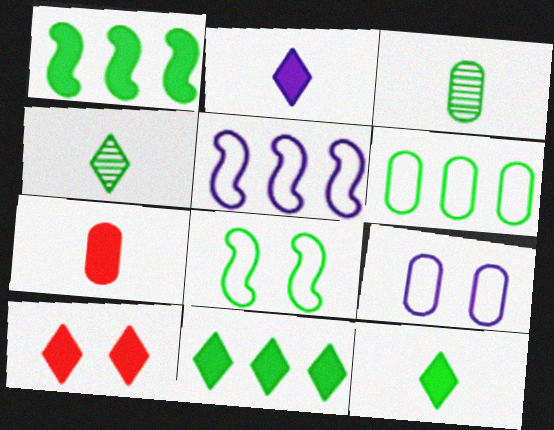[[2, 10, 11], 
[3, 5, 10], 
[3, 8, 11]]